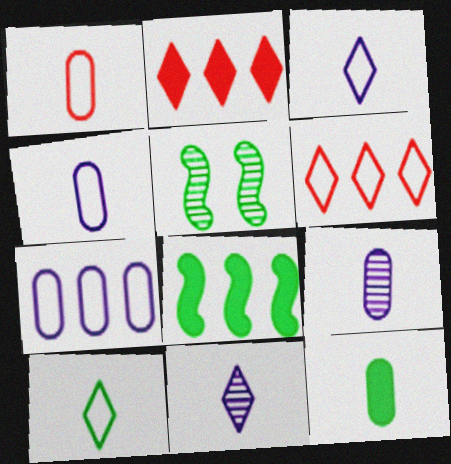[[1, 9, 12], 
[2, 4, 5]]